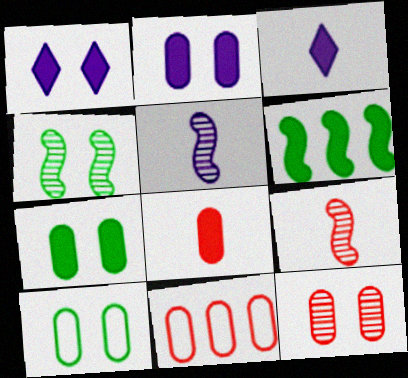[[1, 6, 8], 
[2, 10, 12], 
[3, 4, 11], 
[8, 11, 12]]